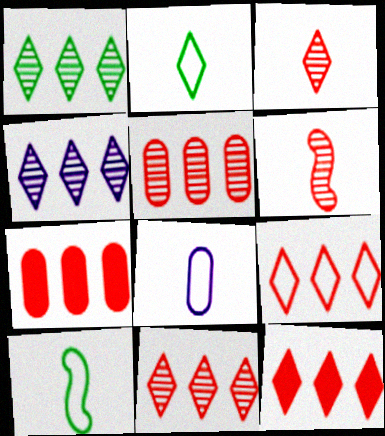[[1, 4, 11], 
[9, 11, 12]]